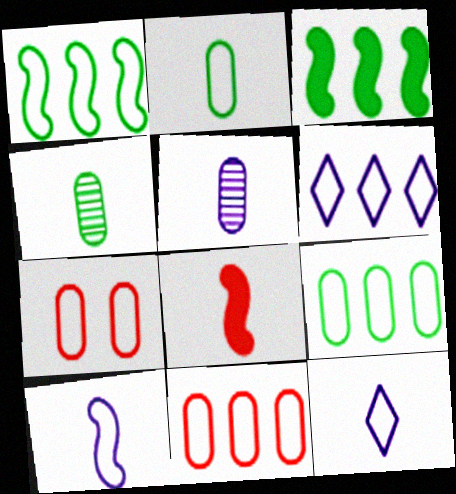[[1, 6, 11], 
[1, 7, 12], 
[4, 8, 12]]